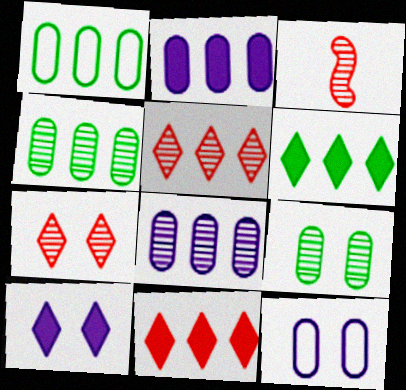[[1, 3, 10], 
[3, 6, 12]]